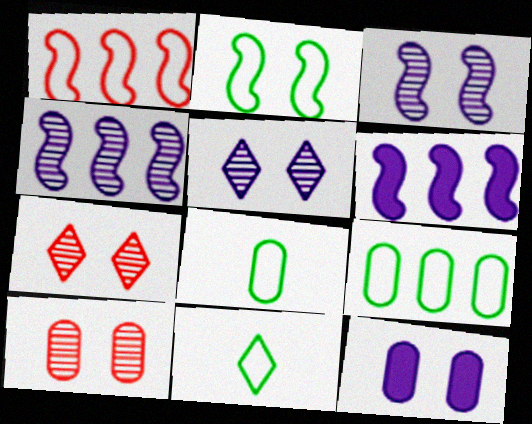[[2, 7, 12], 
[2, 9, 11], 
[6, 7, 8], 
[6, 10, 11]]